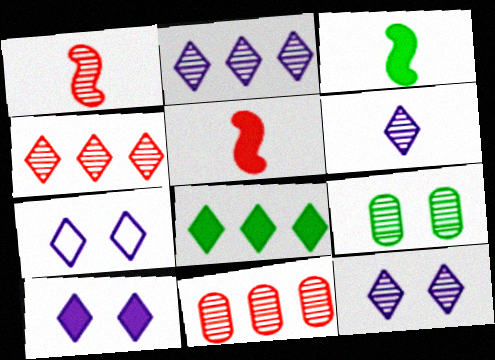[[1, 2, 9], 
[2, 6, 12], 
[3, 7, 11], 
[7, 10, 12]]